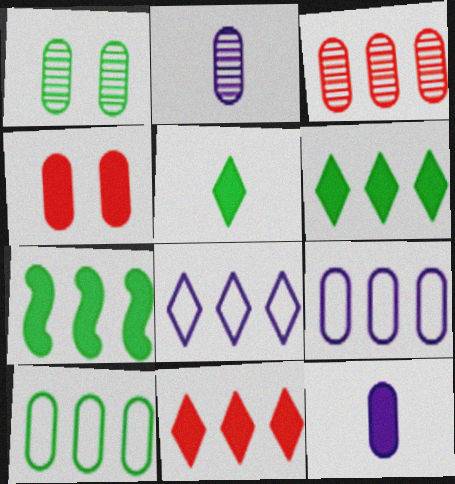[[1, 2, 3], 
[2, 4, 10], 
[3, 7, 8]]